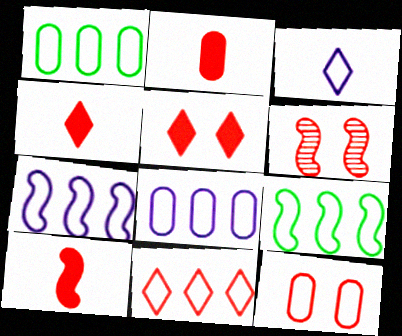[[1, 7, 11], 
[2, 4, 10], 
[2, 6, 11], 
[3, 9, 12], 
[5, 6, 12], 
[8, 9, 11]]